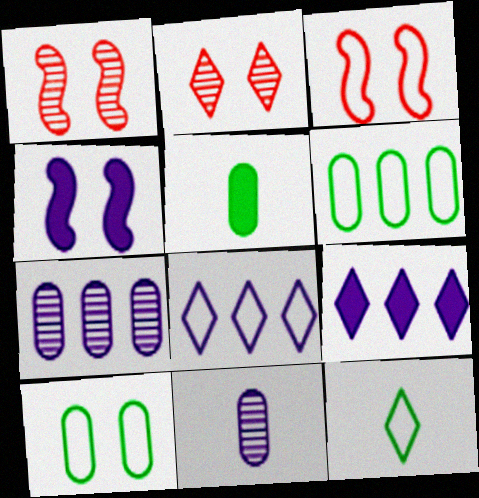[[1, 5, 8], 
[2, 4, 10], 
[2, 9, 12], 
[4, 8, 11]]